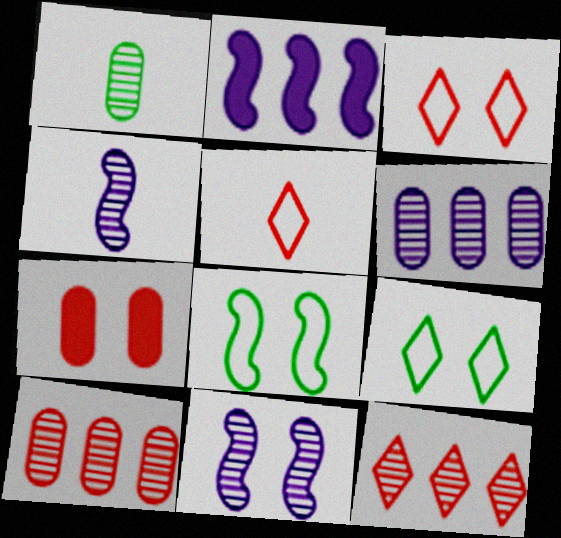[[1, 2, 3], 
[1, 11, 12], 
[7, 9, 11]]